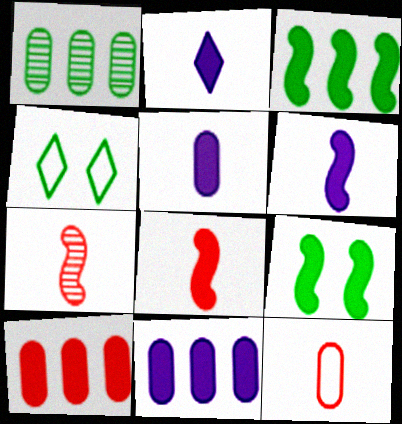[[2, 5, 6], 
[2, 9, 10], 
[4, 7, 11]]